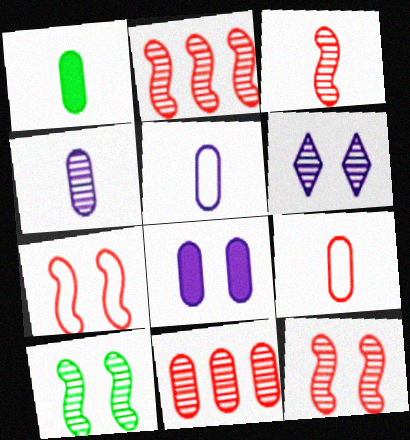[[1, 4, 9], 
[2, 3, 12]]